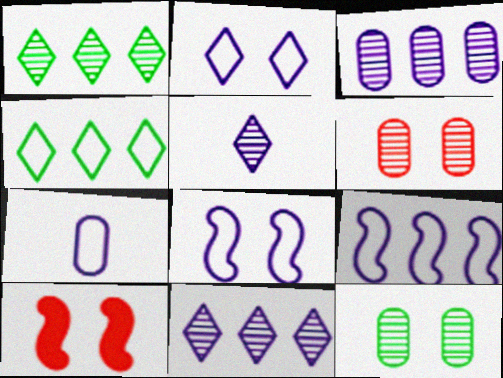[[1, 7, 10], 
[2, 7, 9], 
[2, 10, 12]]